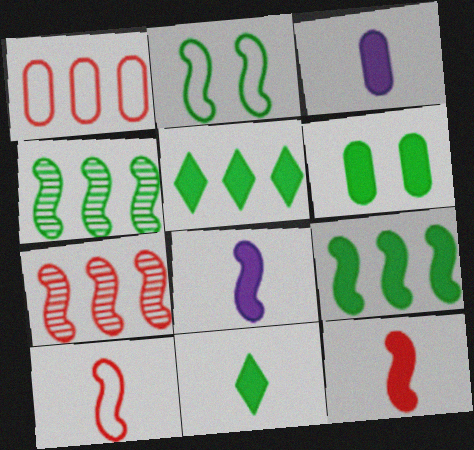[[2, 7, 8], 
[3, 11, 12], 
[6, 9, 11]]